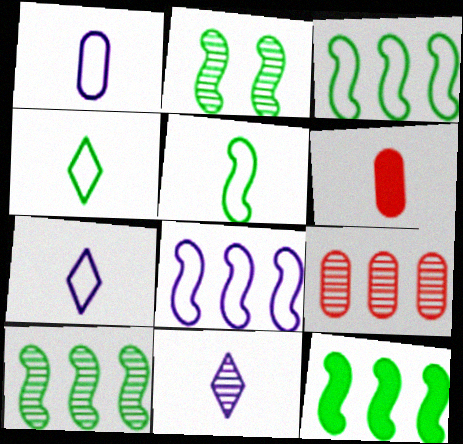[[2, 5, 12], 
[2, 9, 11], 
[3, 10, 12], 
[5, 6, 11]]